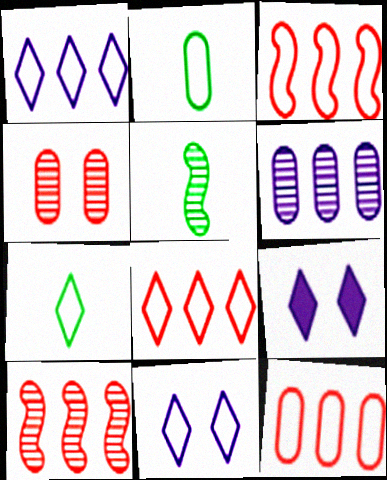[[2, 3, 11], 
[2, 9, 10], 
[3, 8, 12], 
[5, 9, 12], 
[7, 8, 11]]